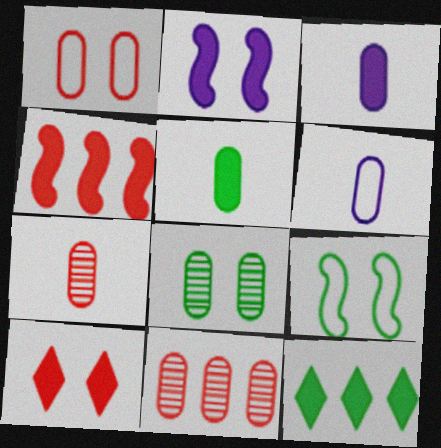[[5, 6, 7]]